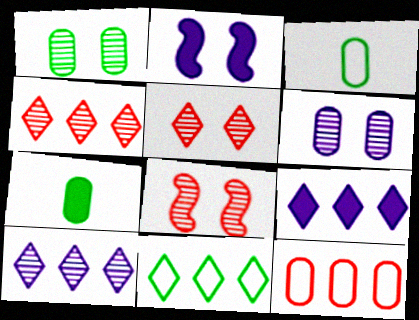[[2, 3, 4], 
[3, 8, 9], 
[4, 9, 11], 
[6, 7, 12]]